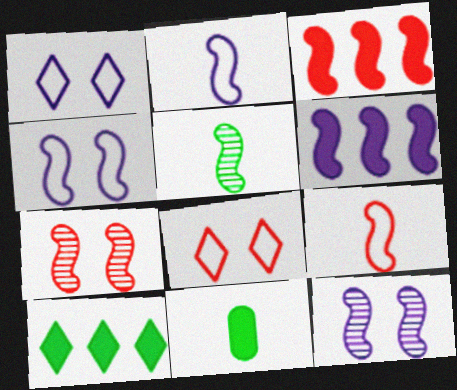[[2, 6, 12], 
[3, 4, 5], 
[3, 7, 9]]